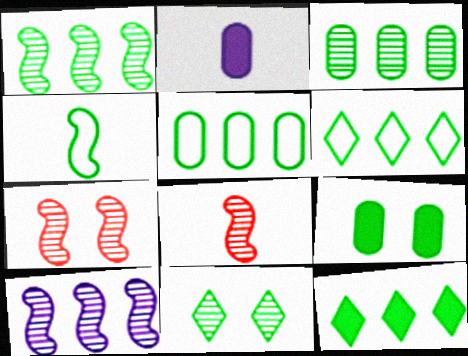[[1, 5, 12], 
[2, 6, 7]]